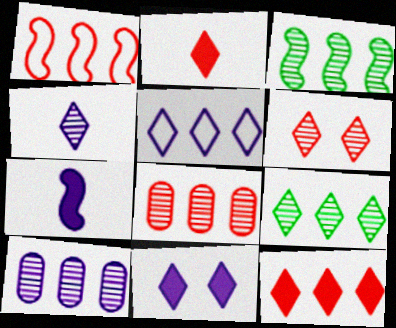[[1, 8, 12], 
[4, 5, 11], 
[4, 6, 9], 
[5, 9, 12]]